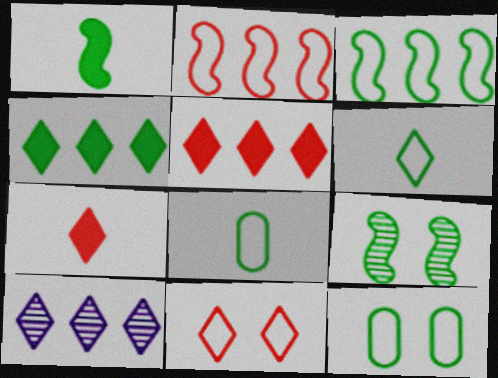[[1, 3, 9], 
[3, 6, 12], 
[4, 8, 9]]